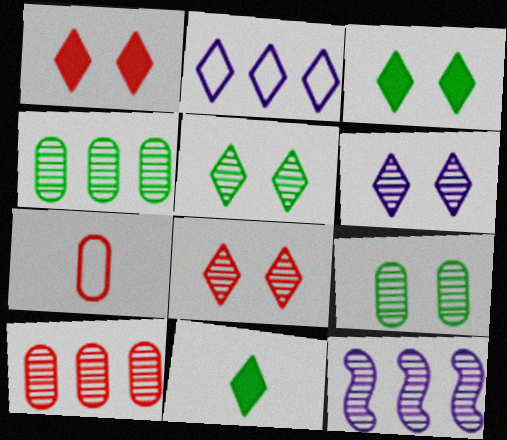[[2, 8, 11], 
[3, 7, 12], 
[5, 6, 8]]